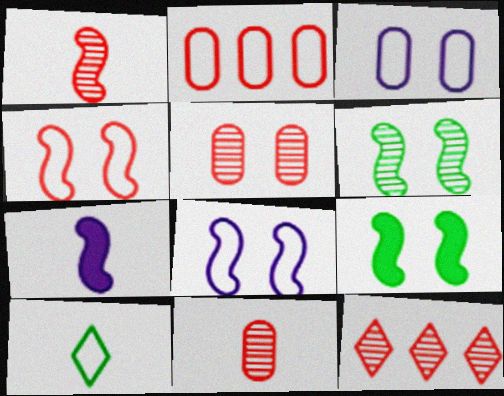[[1, 5, 12], 
[2, 8, 10], 
[7, 10, 11]]